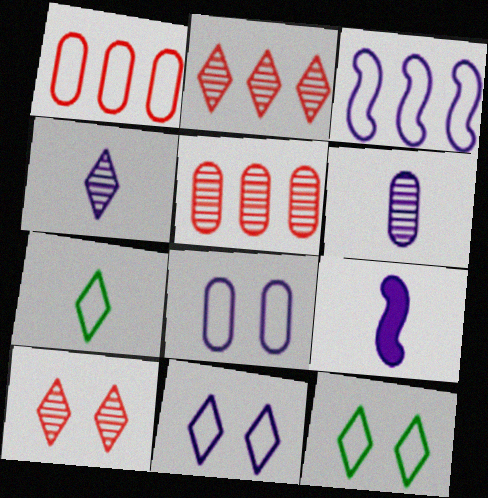[[5, 9, 12]]